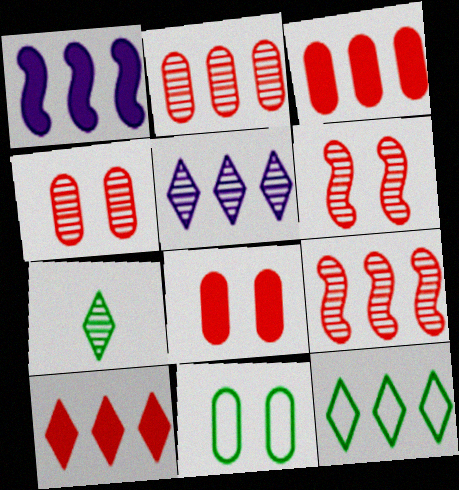[[1, 2, 12], 
[5, 10, 12]]